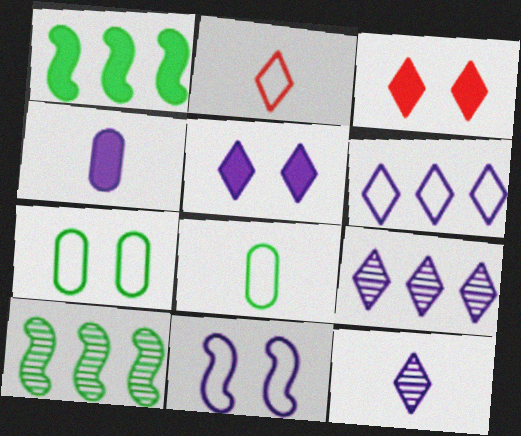[[1, 3, 4], 
[4, 9, 11], 
[5, 6, 12]]